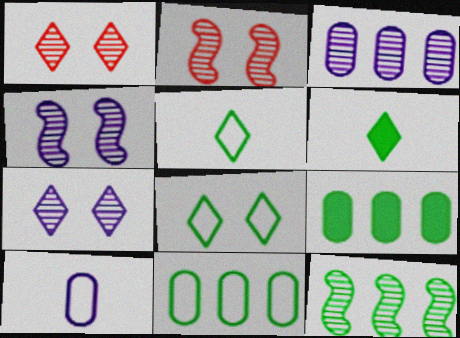[]